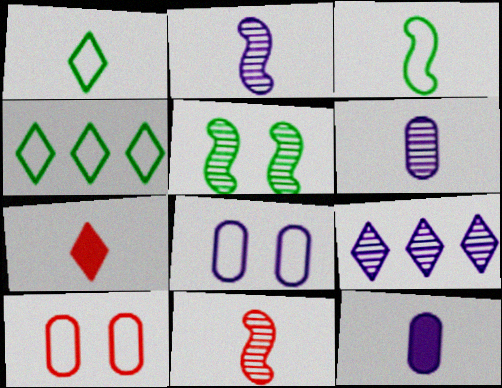[[1, 11, 12], 
[3, 6, 7]]